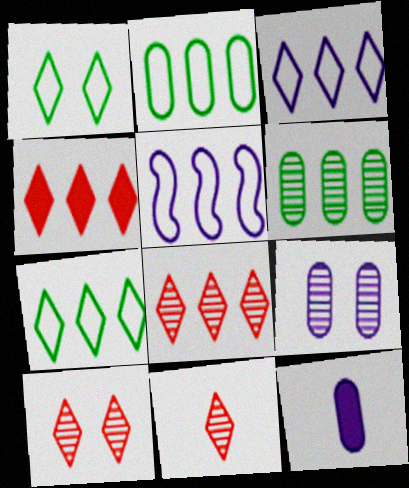[[4, 5, 6], 
[8, 10, 11]]